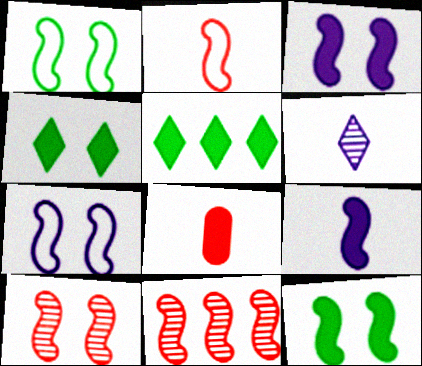[[1, 3, 10], 
[1, 9, 11], 
[3, 5, 8], 
[7, 10, 12]]